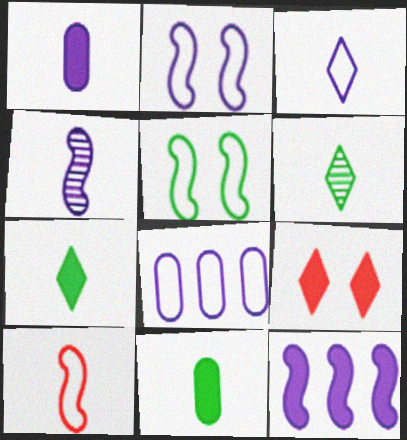[[1, 3, 4], 
[1, 6, 10], 
[2, 3, 8], 
[2, 4, 12], 
[9, 11, 12]]